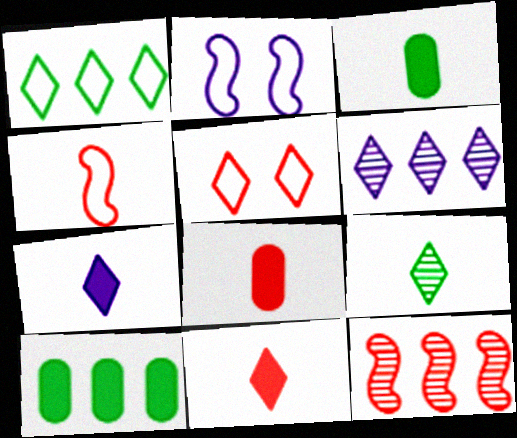[[5, 8, 12]]